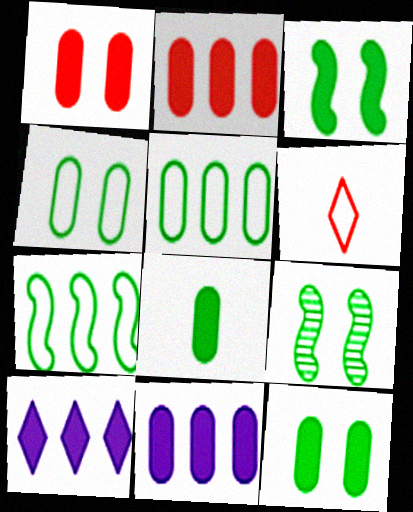[[1, 8, 11], 
[6, 9, 11]]